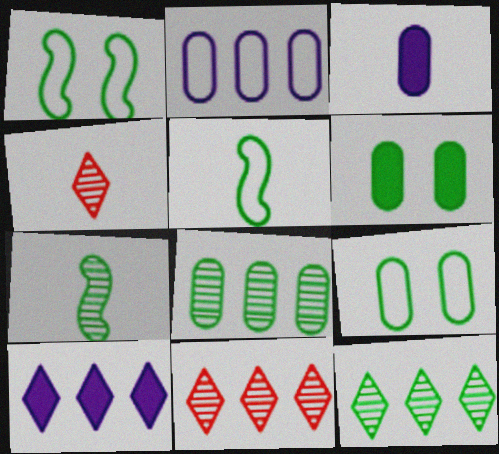[[1, 3, 11], 
[3, 4, 5], 
[5, 6, 12]]